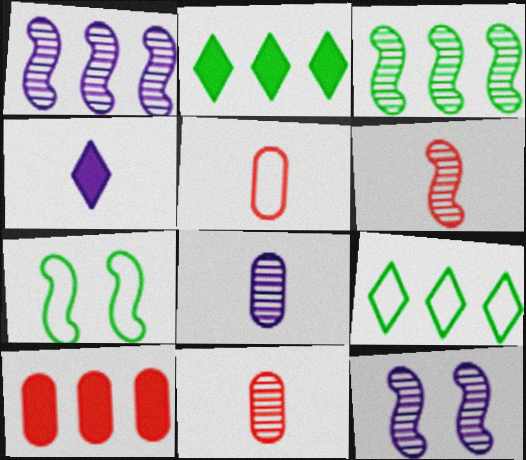[[1, 9, 10], 
[2, 5, 12], 
[3, 6, 12]]